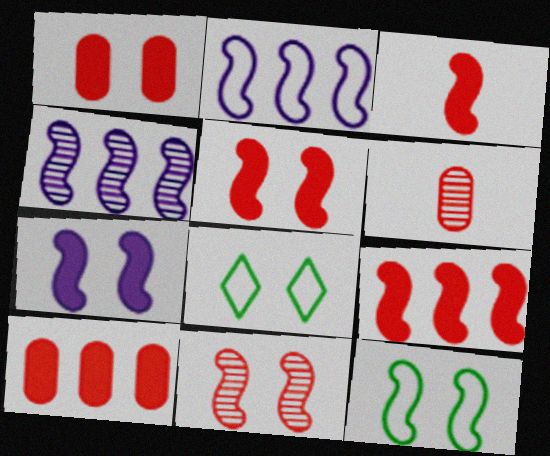[[3, 4, 12], 
[3, 5, 9], 
[7, 11, 12]]